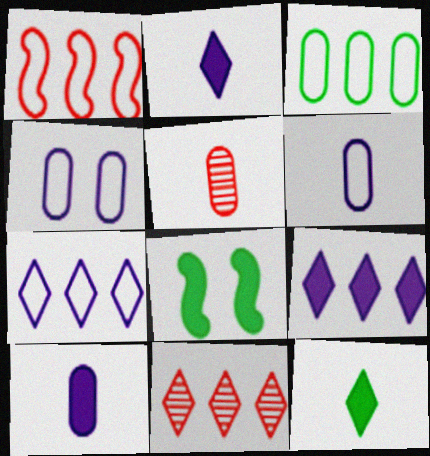[[1, 3, 7], 
[5, 7, 8], 
[6, 8, 11]]